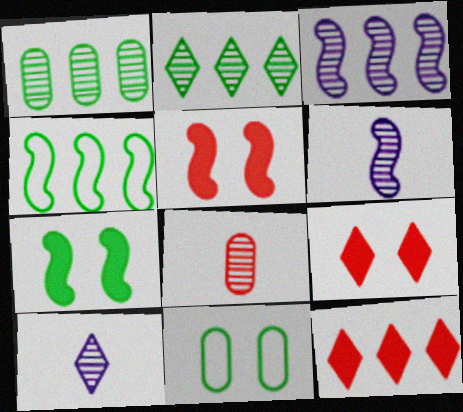[[4, 5, 6], 
[6, 11, 12]]